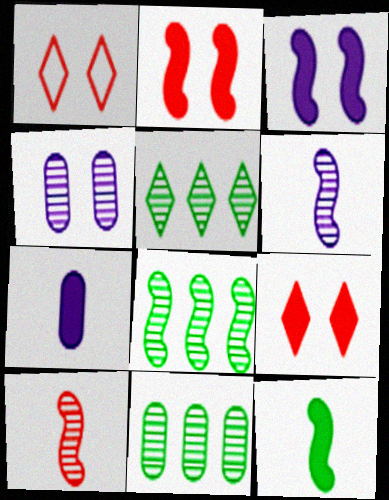[[1, 7, 8], 
[4, 5, 10], 
[5, 8, 11]]